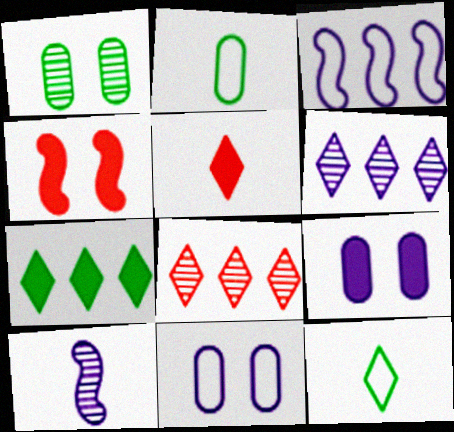[[1, 3, 5], 
[1, 8, 10], 
[2, 4, 6], 
[2, 5, 10]]